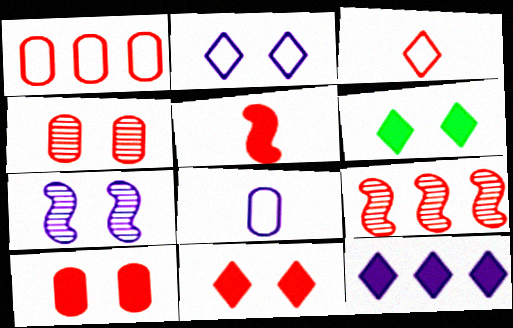[[3, 9, 10], 
[6, 8, 9], 
[7, 8, 12]]